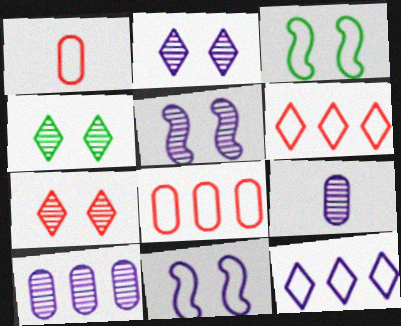[[1, 3, 12], 
[2, 4, 7]]